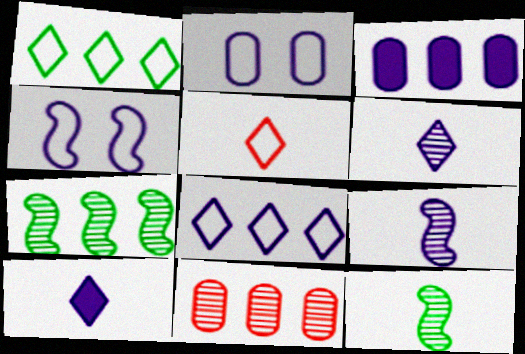[[3, 4, 6]]